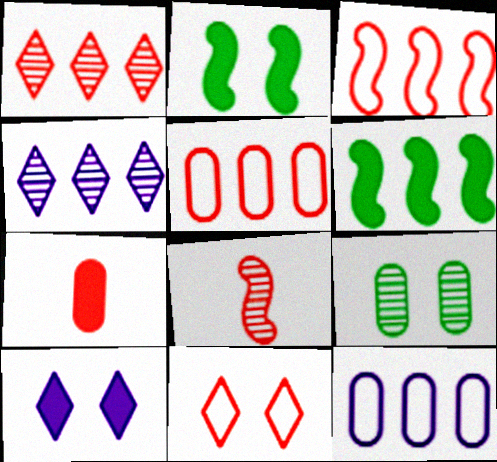[[1, 6, 12], 
[4, 5, 6], 
[4, 8, 9], 
[6, 7, 10], 
[7, 9, 12]]